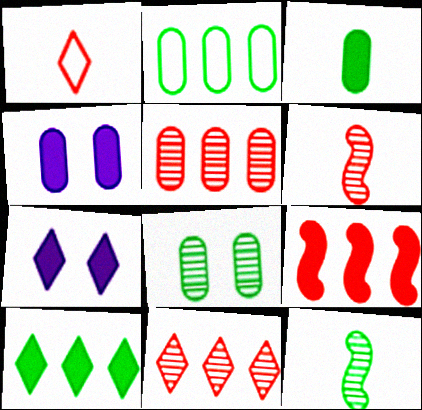[[2, 3, 8], 
[2, 6, 7], 
[3, 7, 9]]